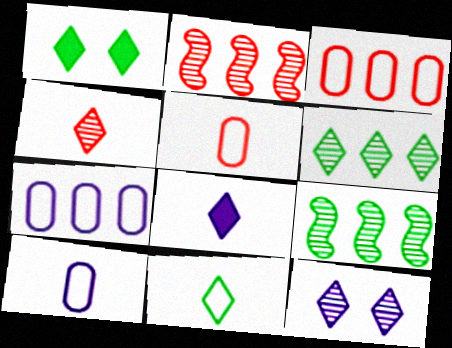[[1, 2, 10], 
[1, 6, 11], 
[4, 6, 12], 
[4, 8, 11]]